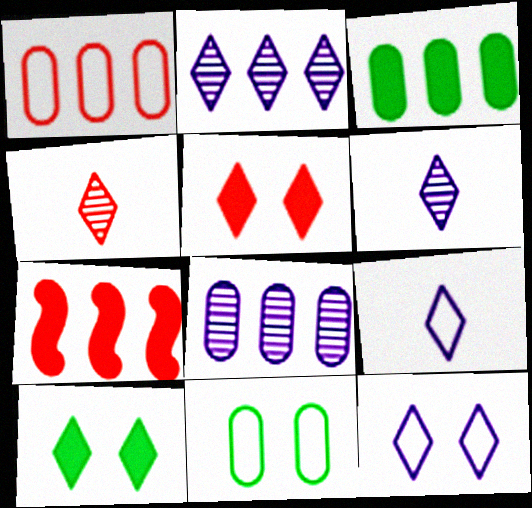[[1, 3, 8], 
[6, 7, 11]]